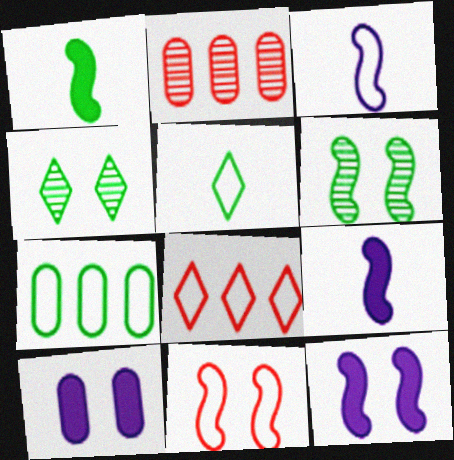[[1, 4, 7], 
[2, 5, 12], 
[4, 10, 11], 
[6, 11, 12]]